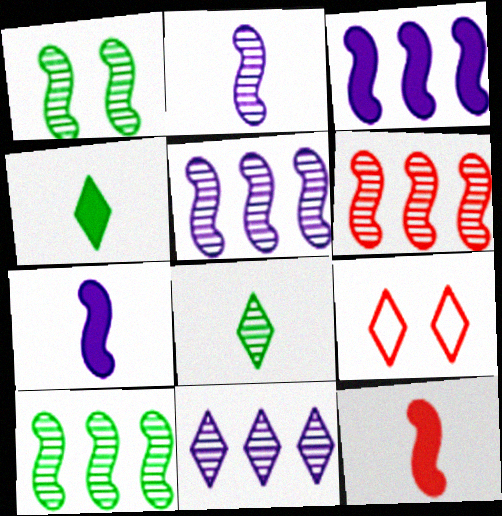[[1, 2, 6], 
[4, 9, 11], 
[5, 6, 10]]